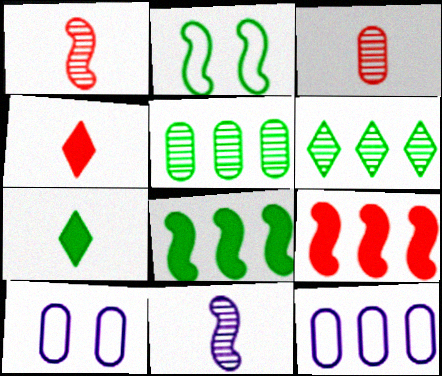[[2, 5, 7], 
[2, 9, 11], 
[6, 9, 12]]